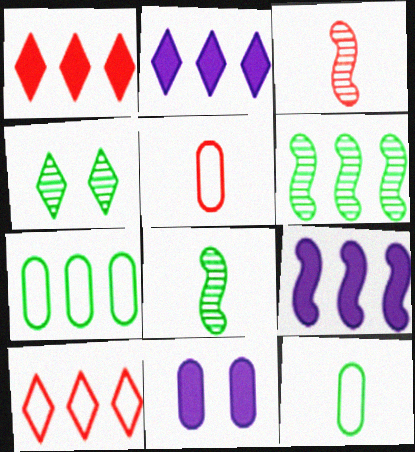[[4, 5, 9], 
[8, 10, 11]]